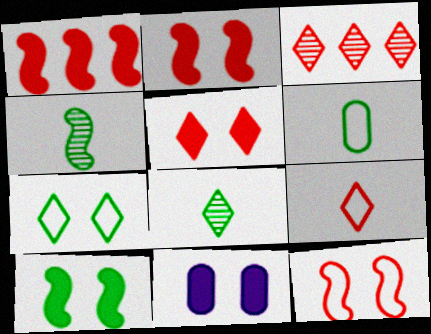[[3, 5, 9], 
[5, 10, 11]]